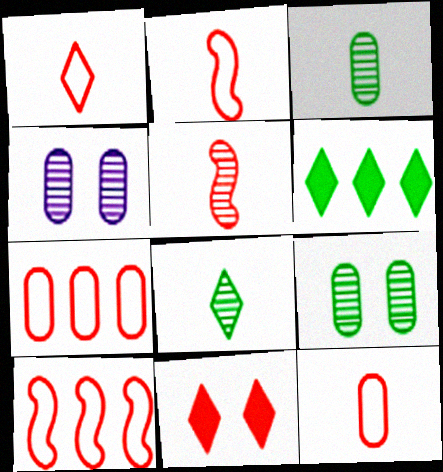[[1, 2, 12], 
[2, 4, 6], 
[5, 7, 11]]